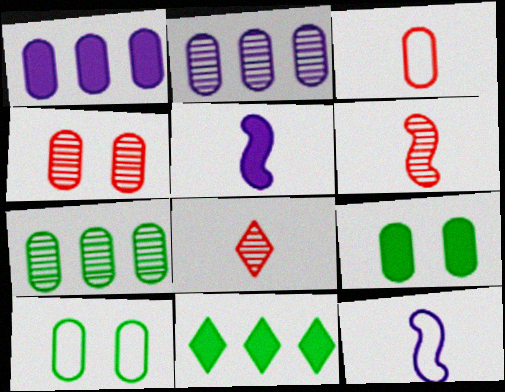[[2, 3, 9], 
[4, 11, 12]]